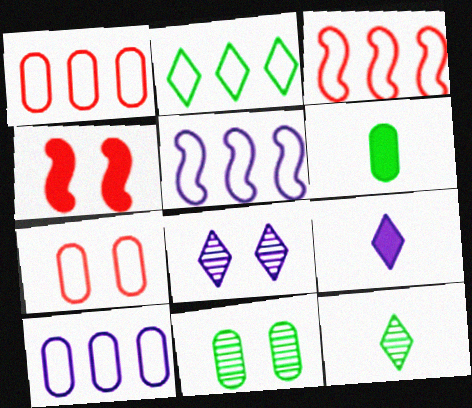[[1, 2, 5], 
[2, 3, 10], 
[3, 6, 8], 
[3, 9, 11], 
[4, 10, 12]]